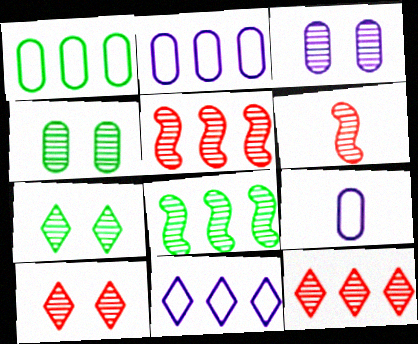[]